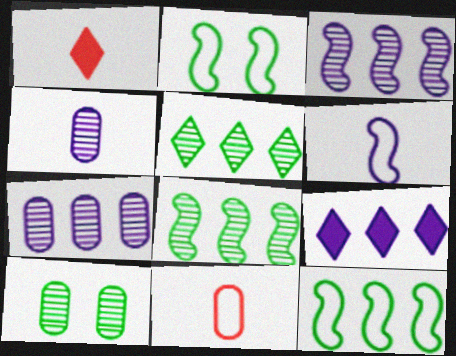[[1, 2, 7]]